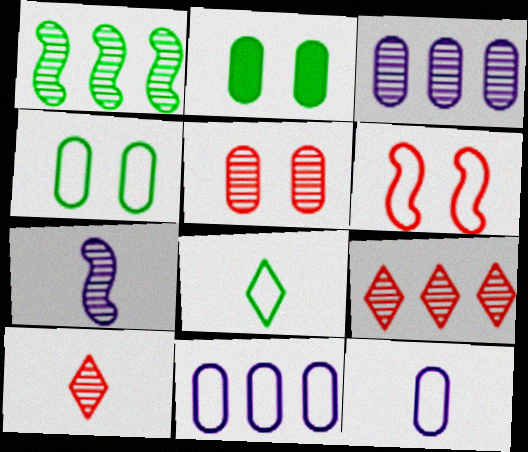[[1, 2, 8], 
[1, 3, 9], 
[6, 8, 11]]